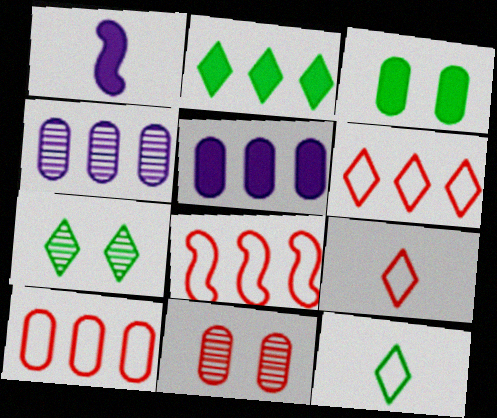[[1, 7, 10], 
[2, 4, 8], 
[2, 7, 12], 
[6, 8, 10]]